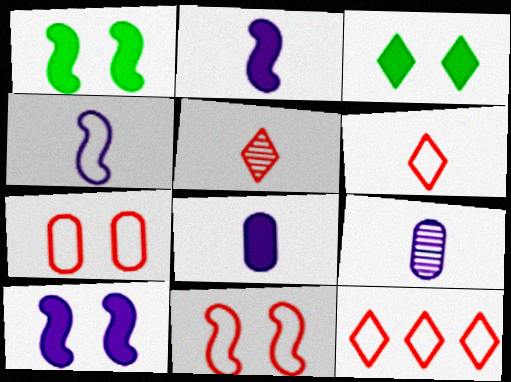[[1, 9, 12]]